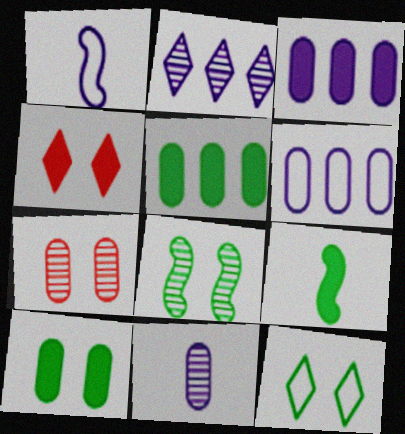[[3, 4, 9], 
[8, 10, 12]]